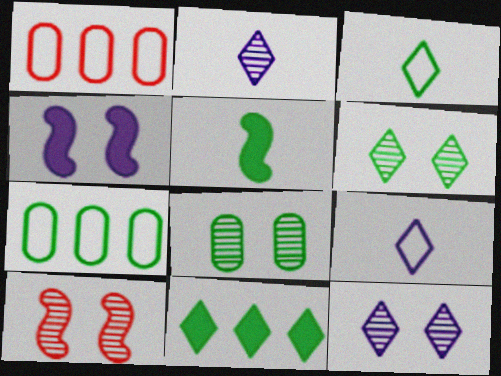[[1, 5, 12], 
[3, 6, 11], 
[5, 6, 7], 
[8, 10, 12]]